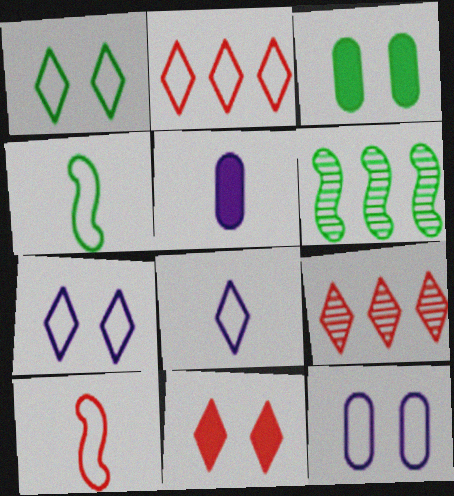[[1, 2, 8], 
[2, 4, 12]]